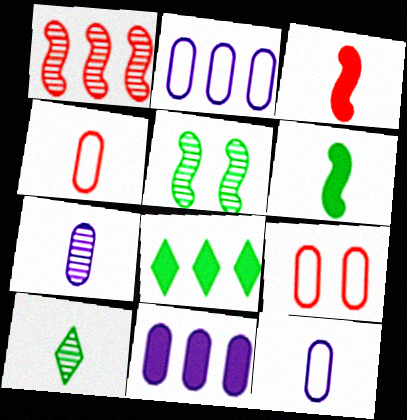[[1, 2, 8], 
[3, 10, 12]]